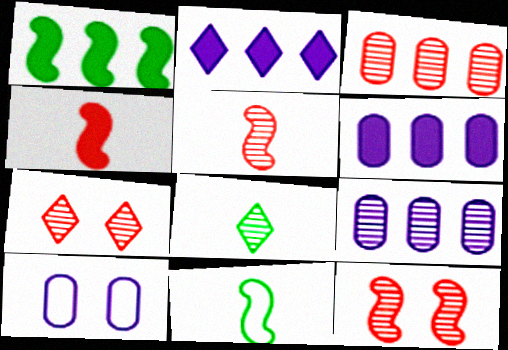[[3, 5, 7], 
[6, 7, 11], 
[8, 9, 12]]